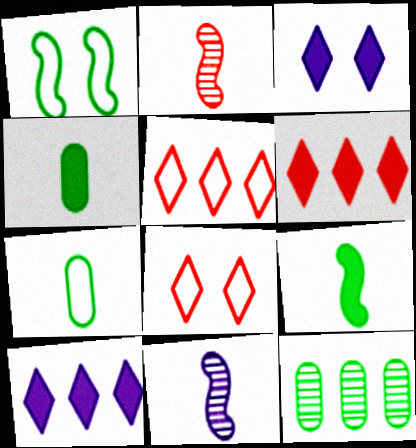[]